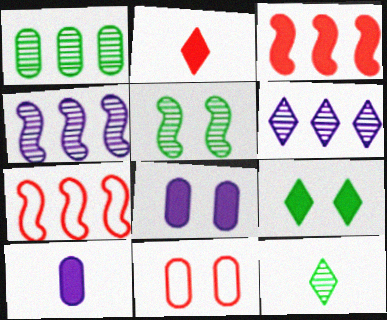[[1, 5, 12], 
[1, 10, 11], 
[3, 9, 10], 
[7, 8, 12]]